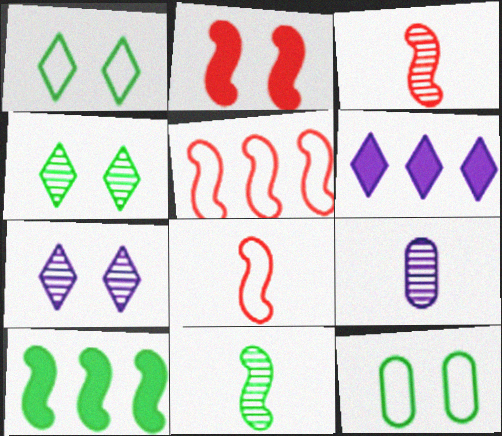[[2, 3, 5], 
[2, 7, 12], 
[3, 6, 12]]